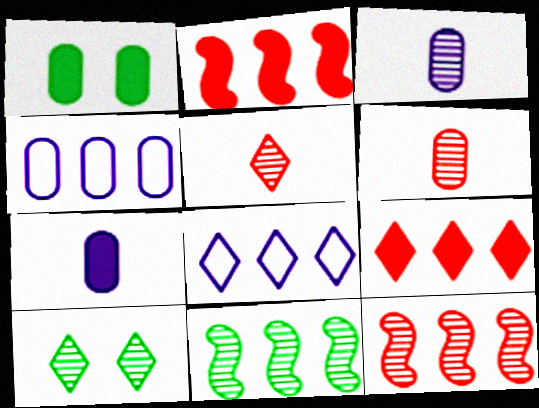[[1, 4, 6], 
[3, 10, 12], 
[4, 9, 11]]